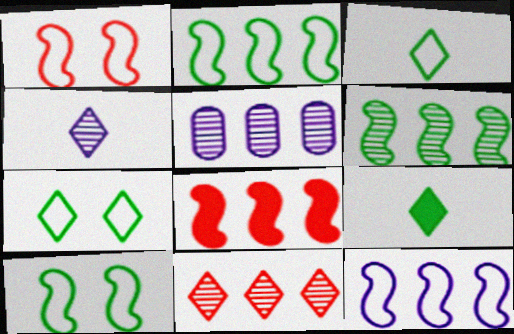[[1, 5, 9], 
[5, 6, 11], 
[6, 8, 12]]